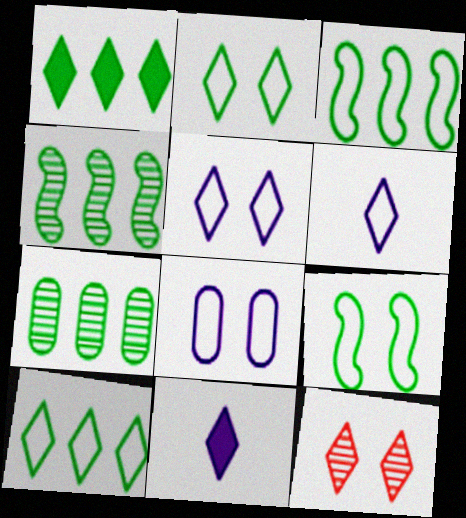[[1, 3, 7], 
[1, 6, 12], 
[10, 11, 12]]